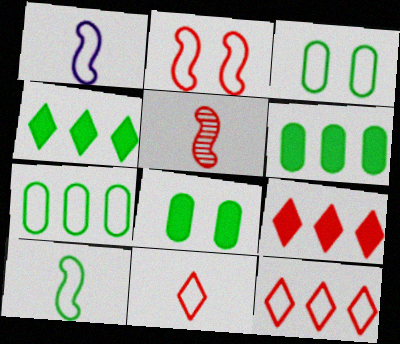[[1, 3, 12]]